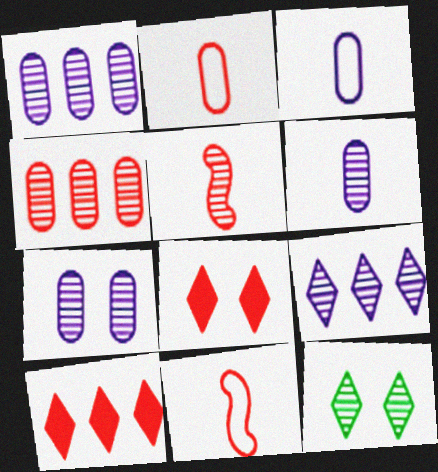[[1, 5, 12], 
[1, 6, 7], 
[4, 8, 11]]